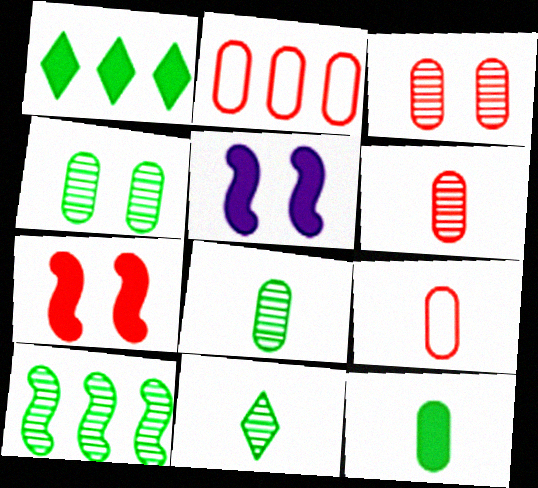[[2, 5, 11], 
[4, 10, 11]]